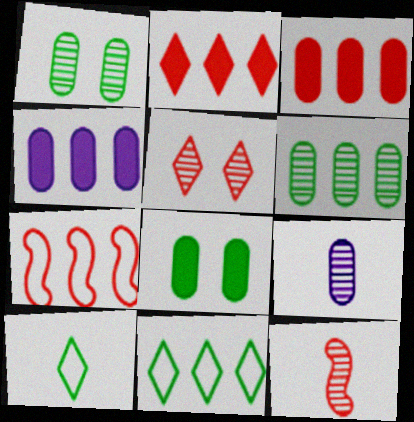[]